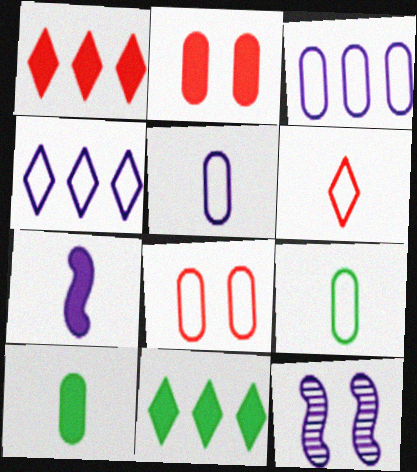[[1, 9, 12], 
[2, 7, 11], 
[3, 8, 9]]